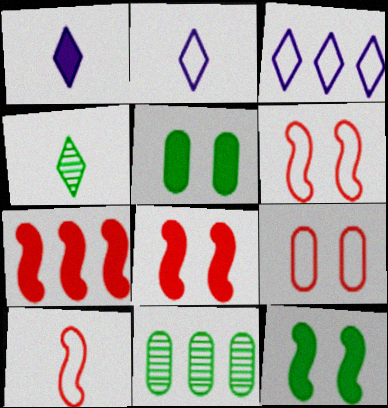[[1, 5, 7], 
[1, 6, 11], 
[2, 8, 11], 
[3, 7, 11]]